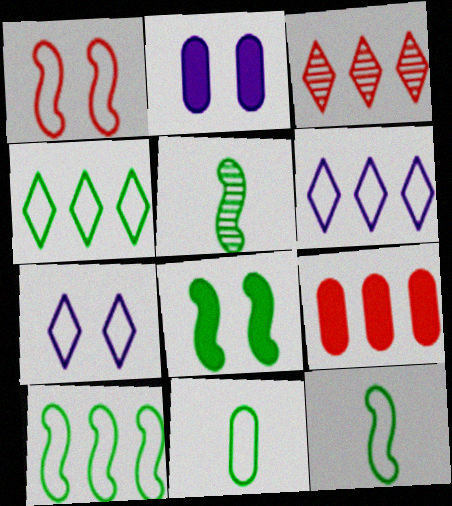[[1, 6, 11], 
[2, 3, 12], 
[5, 7, 9], 
[5, 8, 10]]